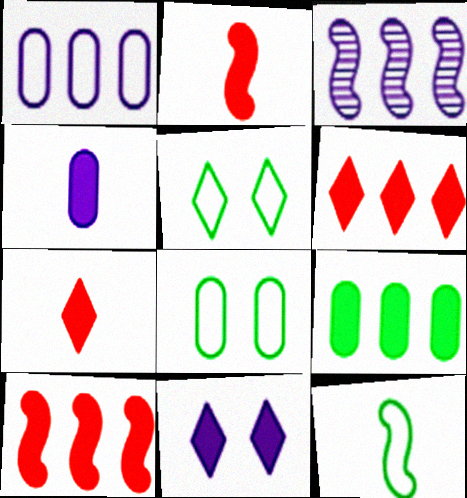[[2, 9, 11], 
[3, 7, 8]]